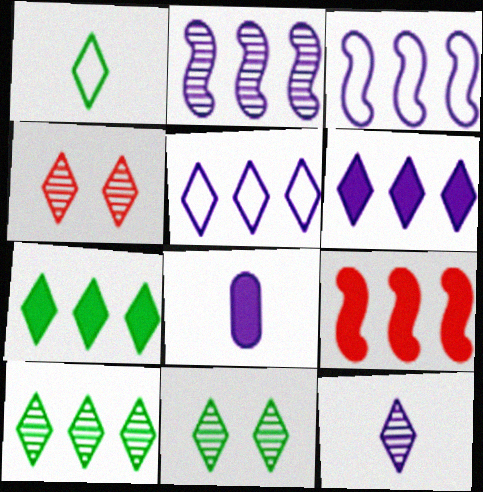[[1, 4, 6], 
[1, 7, 11], 
[4, 10, 12]]